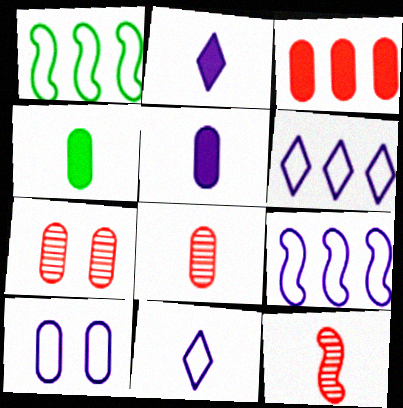[[1, 2, 7], 
[4, 11, 12], 
[9, 10, 11]]